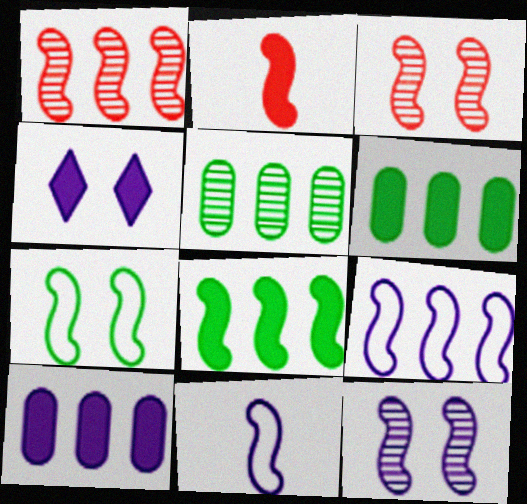[[1, 8, 9], 
[2, 4, 6], 
[3, 8, 11]]